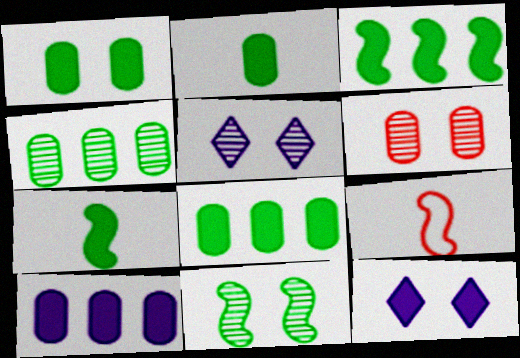[[1, 2, 8], 
[4, 9, 12], 
[5, 6, 11], 
[5, 8, 9]]